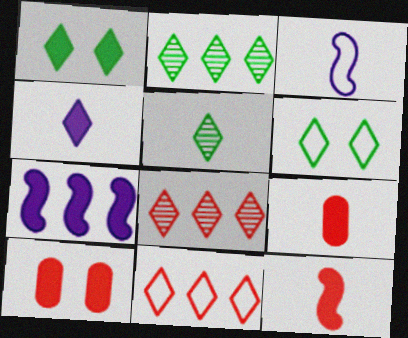[[1, 7, 9], 
[2, 3, 10], 
[3, 5, 9], 
[4, 6, 8]]